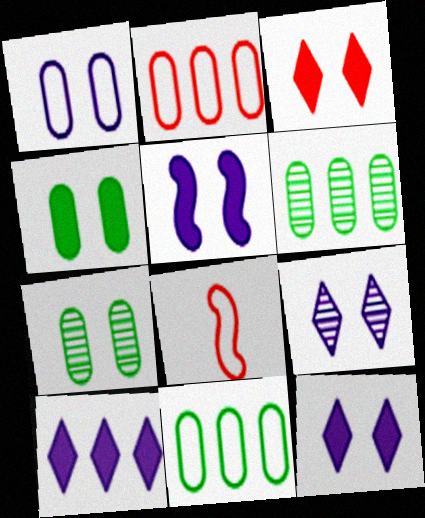[[1, 5, 9], 
[3, 4, 5], 
[6, 8, 12], 
[7, 8, 10]]